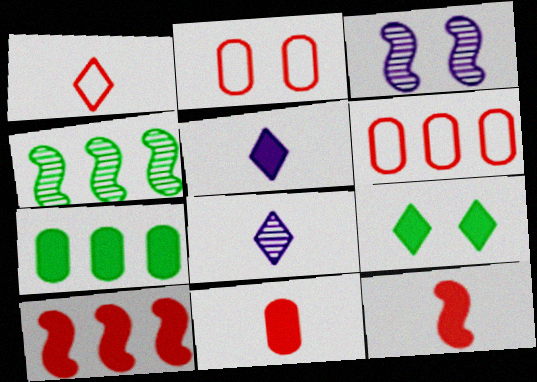[[1, 3, 7], 
[2, 3, 9], 
[2, 4, 5]]